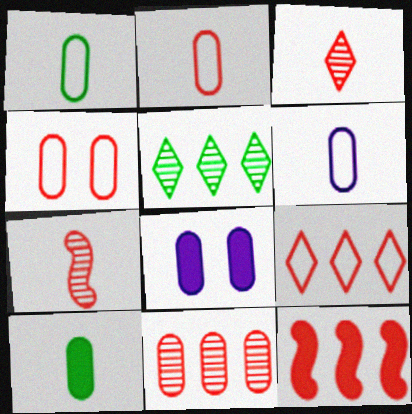[[1, 2, 6], 
[1, 8, 11], 
[3, 4, 12], 
[9, 11, 12]]